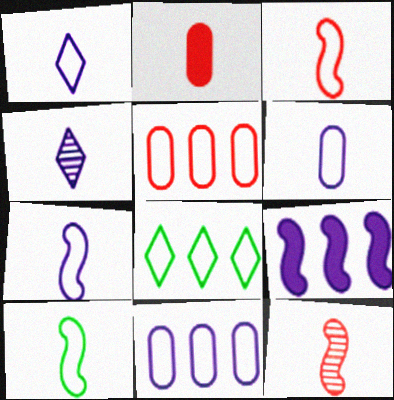[[1, 6, 7], 
[2, 4, 10], 
[3, 7, 10]]